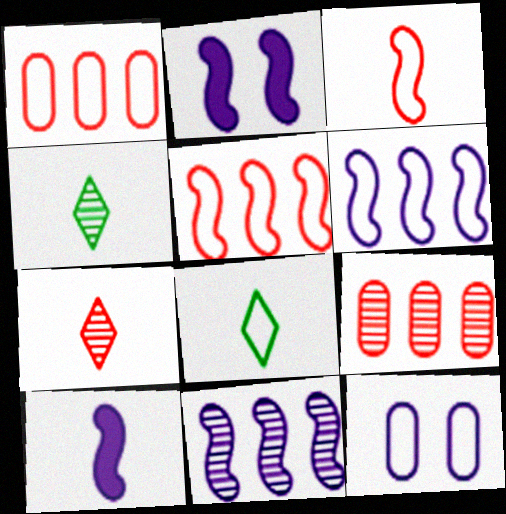[[1, 2, 4], 
[2, 8, 9], 
[5, 8, 12]]